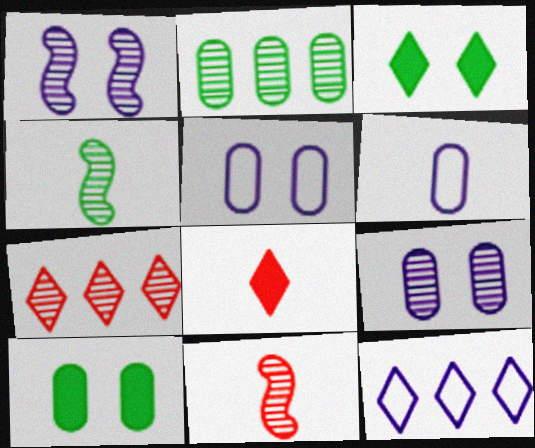[[4, 6, 8], 
[4, 7, 9], 
[10, 11, 12]]